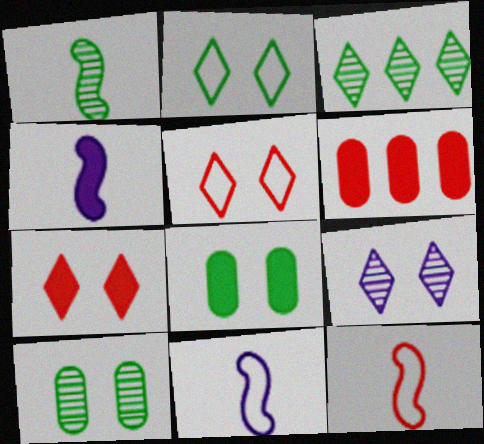[[1, 3, 10], 
[1, 4, 12], 
[2, 7, 9]]